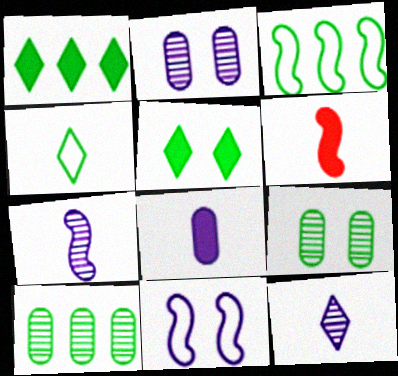[[1, 3, 10]]